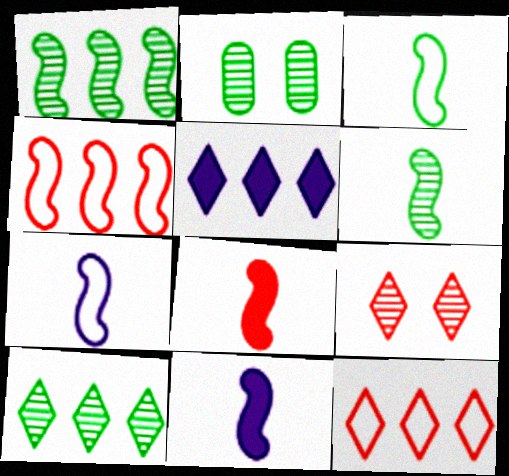[[2, 6, 10], 
[2, 11, 12], 
[5, 10, 12], 
[6, 7, 8]]